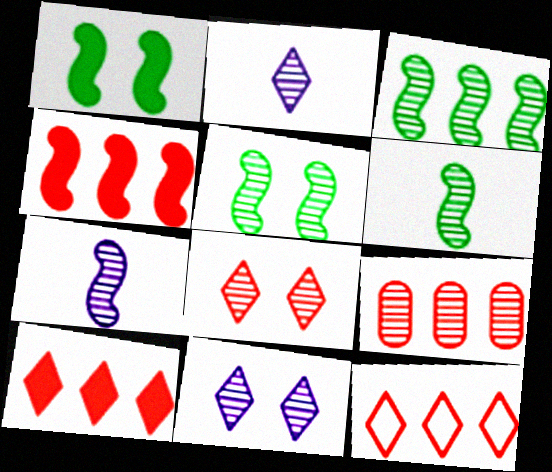[[2, 5, 9], 
[3, 5, 6], 
[4, 9, 12], 
[6, 9, 11]]